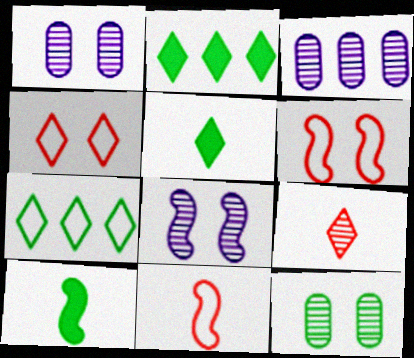[[1, 2, 11], 
[3, 4, 10], 
[3, 5, 6], 
[7, 10, 12]]